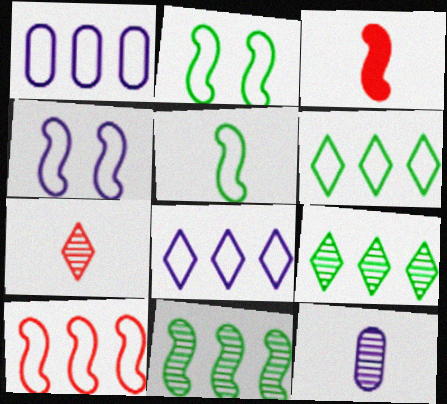[[1, 6, 10], 
[3, 4, 11], 
[4, 5, 10]]